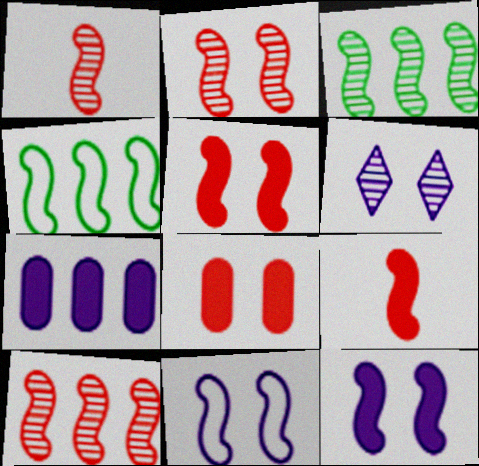[[1, 2, 10], 
[1, 4, 12], 
[3, 9, 11]]